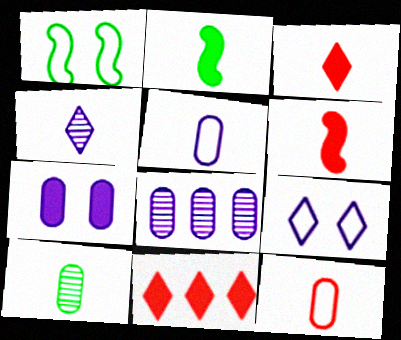[[1, 3, 8], 
[2, 4, 12], 
[2, 7, 11], 
[5, 7, 8]]